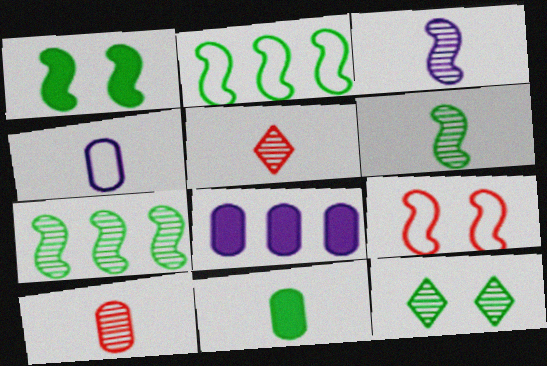[[1, 2, 6], 
[2, 11, 12], 
[4, 10, 11]]